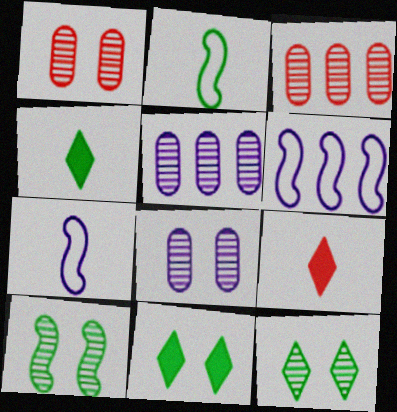[[1, 4, 6], 
[3, 7, 11]]